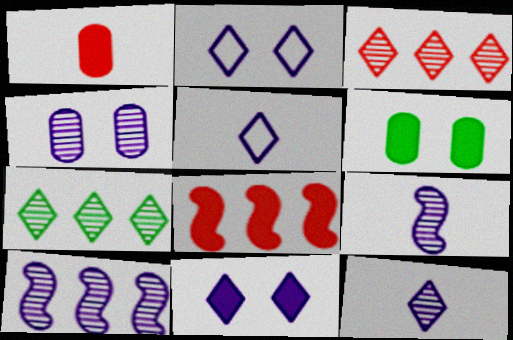[[4, 10, 12]]